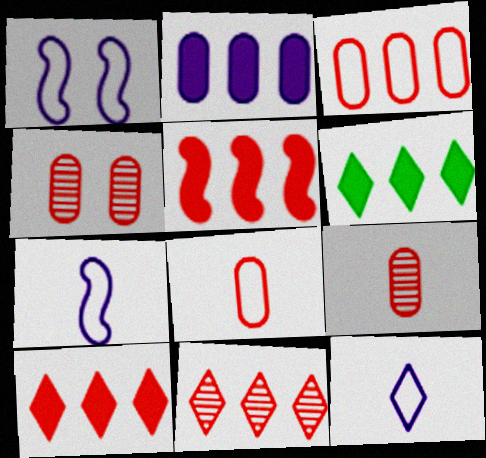[[1, 6, 9], 
[2, 5, 6], 
[3, 5, 11], 
[4, 6, 7]]